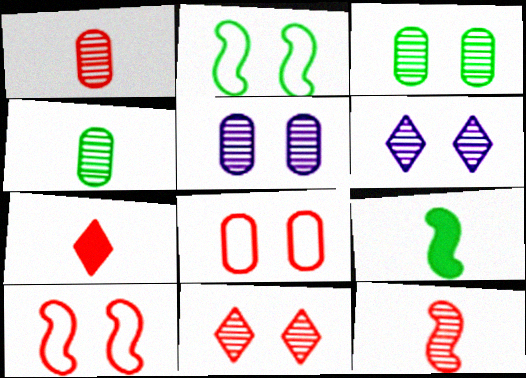[]